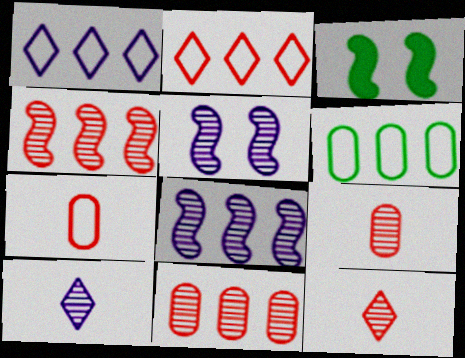[[1, 3, 9]]